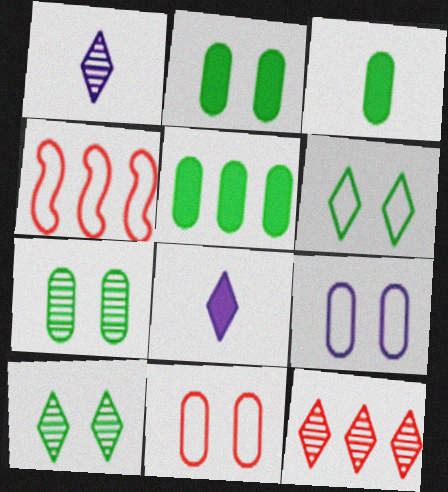[[1, 2, 4], 
[1, 10, 12], 
[2, 3, 5], 
[4, 7, 8], 
[6, 8, 12]]